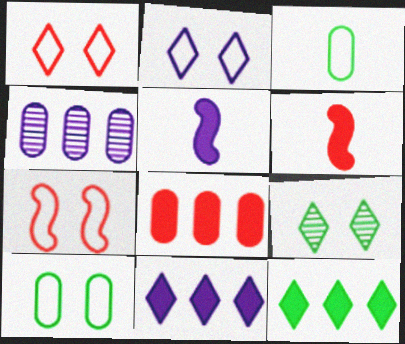[[2, 4, 5], 
[2, 7, 10]]